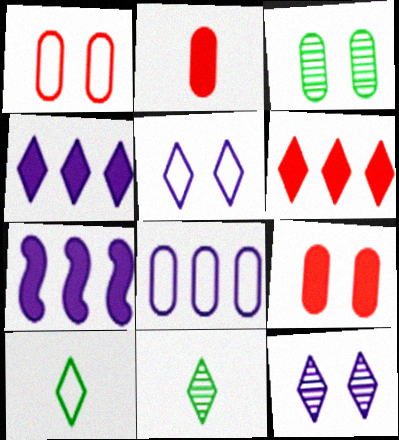[[1, 7, 11], 
[2, 3, 8], 
[5, 6, 11], 
[6, 10, 12]]